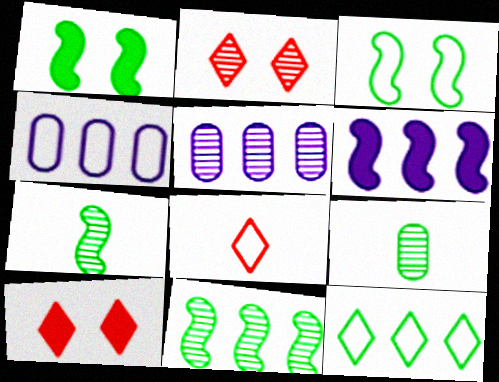[[1, 5, 8], 
[1, 9, 12], 
[2, 5, 7], 
[3, 4, 8], 
[4, 7, 10]]